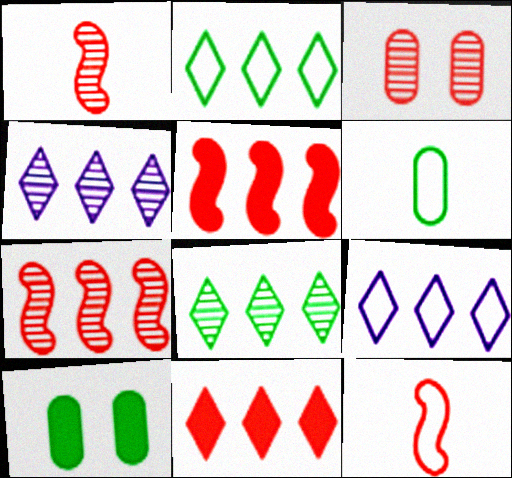[[1, 9, 10], 
[2, 4, 11], 
[3, 11, 12], 
[4, 10, 12], 
[8, 9, 11]]